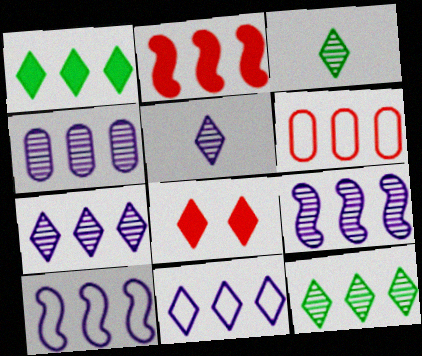[[1, 6, 9], 
[3, 8, 11], 
[4, 7, 9]]